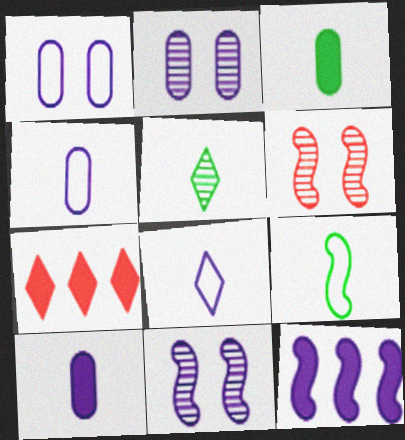[[2, 7, 9], 
[2, 8, 12], 
[3, 5, 9], 
[6, 9, 12]]